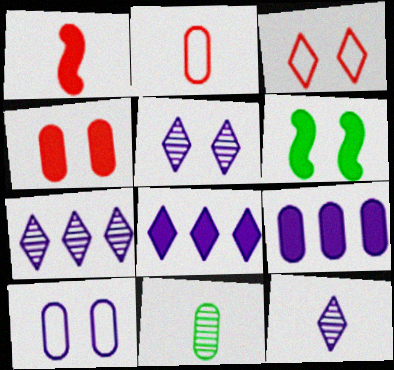[[2, 6, 7], 
[5, 7, 12]]